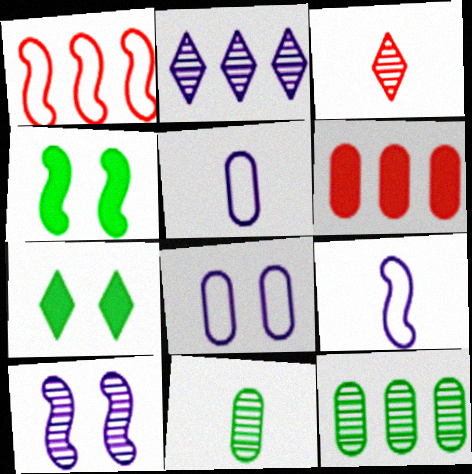[[3, 10, 12], 
[6, 8, 11]]